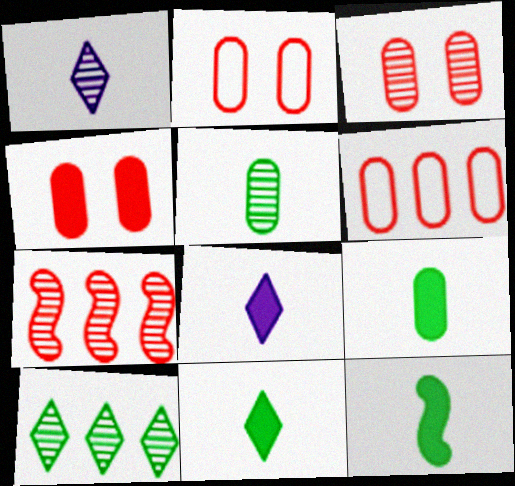[[2, 3, 4], 
[9, 11, 12]]